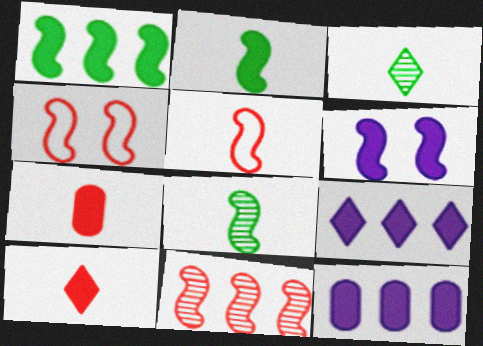[[3, 4, 12]]